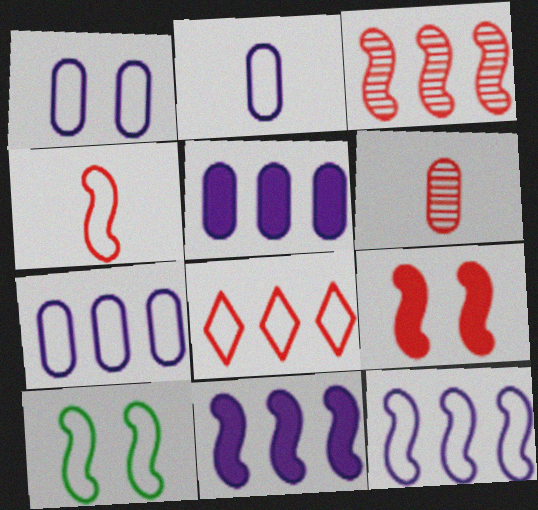[[1, 2, 7], 
[2, 8, 10], 
[3, 4, 9], 
[4, 10, 12], 
[6, 8, 9]]